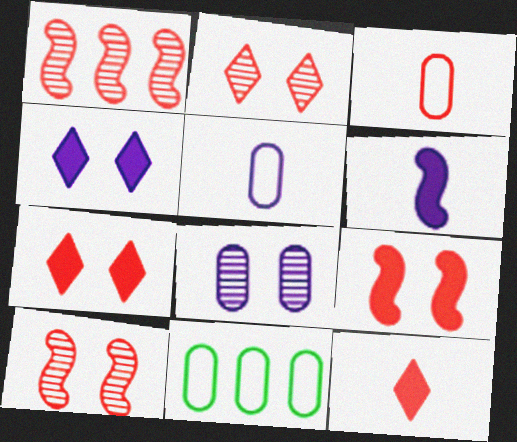[[1, 3, 7], 
[2, 6, 11]]